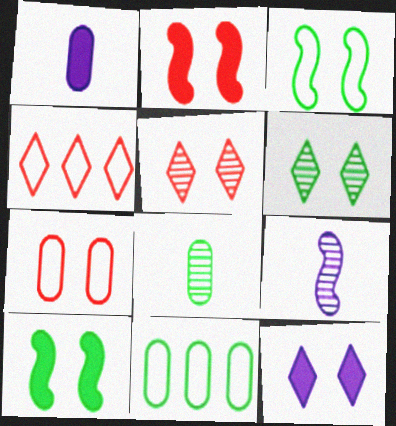[[2, 5, 7]]